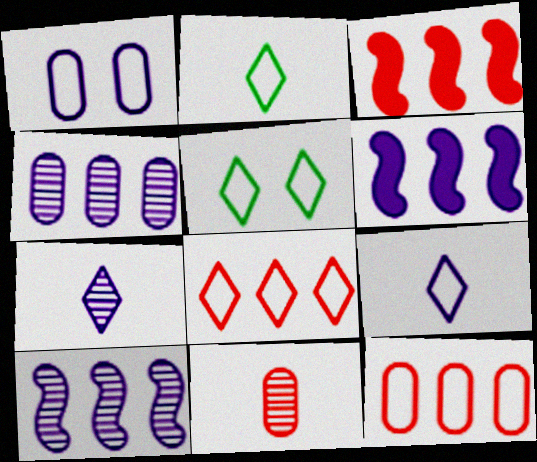[[1, 6, 7], 
[5, 6, 11], 
[5, 8, 9]]